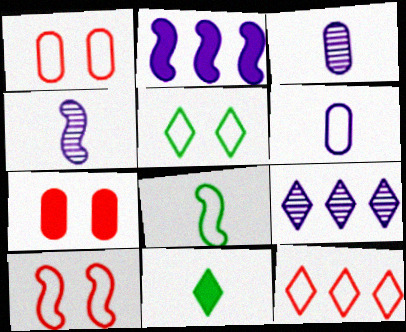[[2, 7, 11], 
[7, 8, 9]]